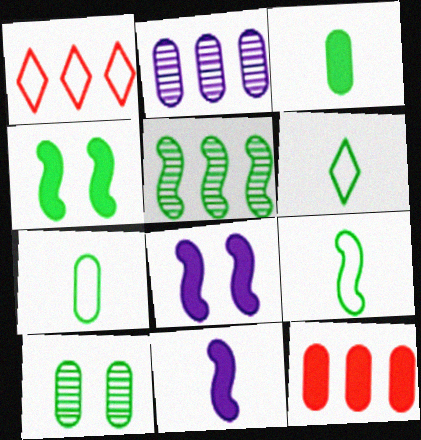[[1, 10, 11], 
[4, 5, 9], 
[6, 7, 9]]